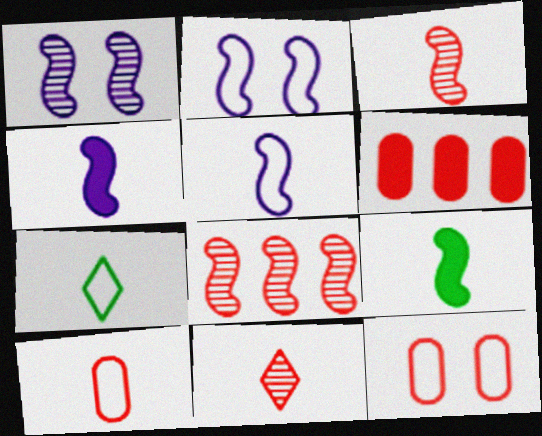[[1, 6, 7], 
[2, 8, 9], 
[3, 5, 9], 
[5, 7, 10]]